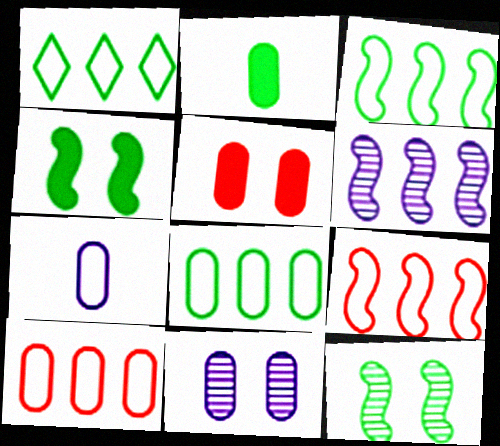[[1, 2, 12], 
[1, 3, 8], 
[2, 10, 11]]